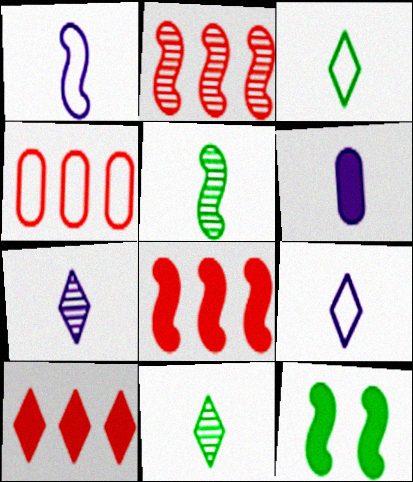[[1, 2, 12], 
[1, 6, 7], 
[2, 4, 10], 
[4, 7, 12], 
[6, 10, 12]]